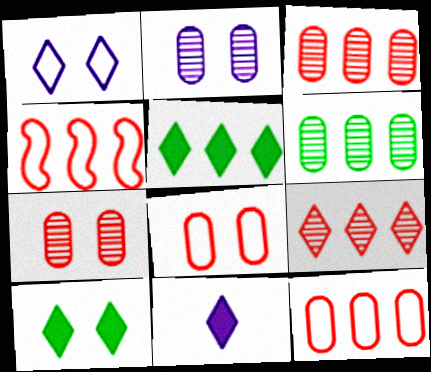[]